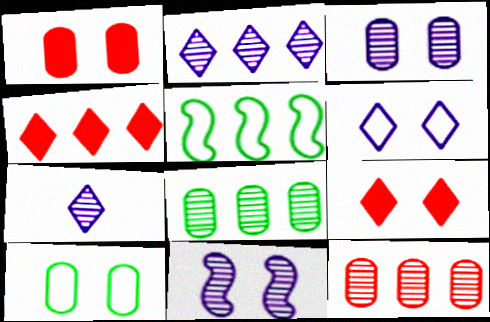[[1, 3, 10], 
[1, 5, 7], 
[9, 10, 11]]